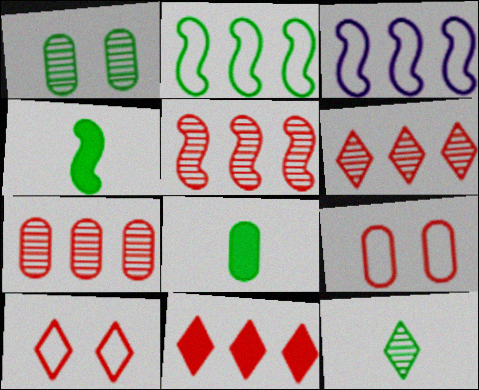[[5, 6, 7]]